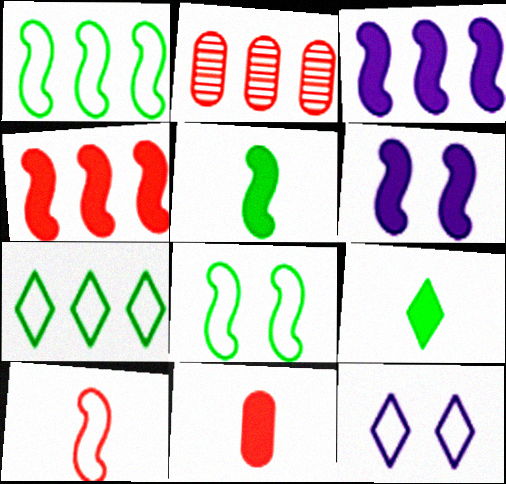[[2, 3, 7], 
[2, 5, 12], 
[4, 5, 6]]